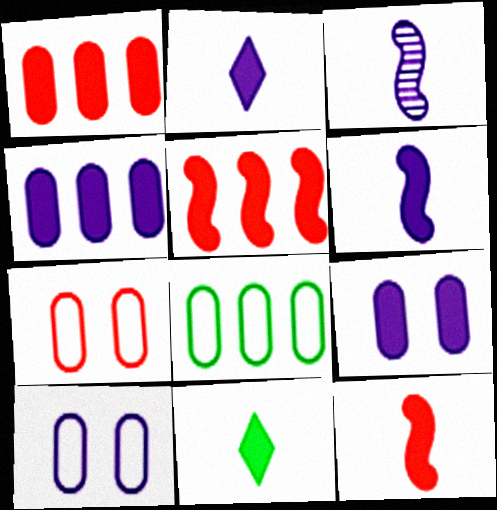[[5, 9, 11]]